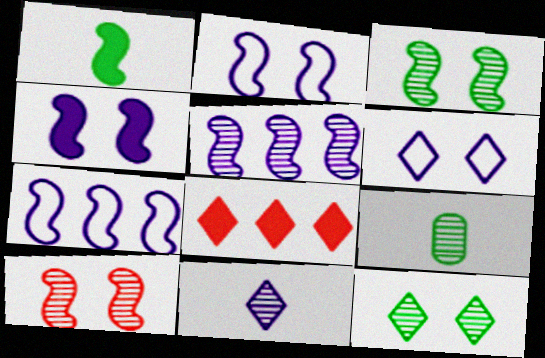[[1, 7, 10], 
[2, 8, 9]]